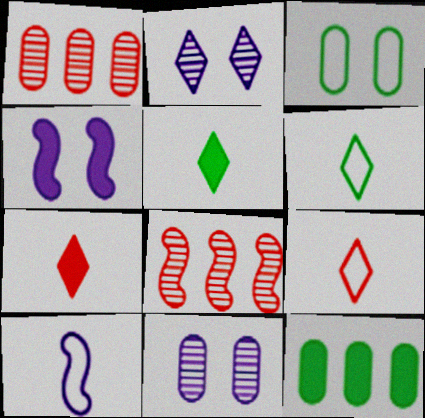[[1, 4, 6], 
[4, 7, 12]]